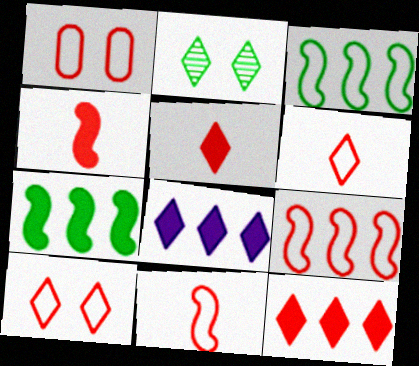[[1, 6, 9], 
[2, 6, 8]]